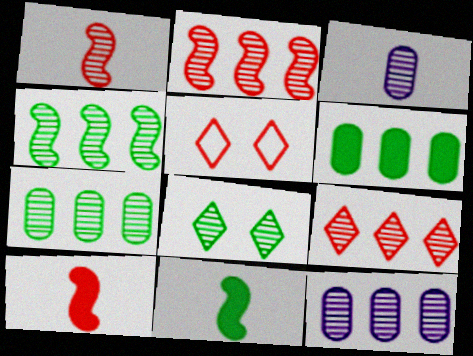[[1, 8, 12], 
[2, 3, 8], 
[4, 9, 12], 
[5, 11, 12]]